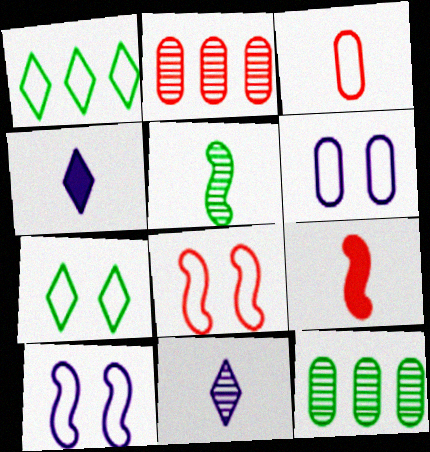[[1, 3, 10], 
[3, 4, 5], 
[4, 8, 12], 
[6, 7, 8]]